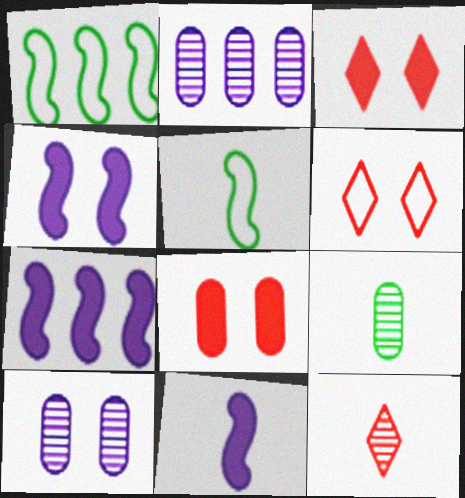[[2, 3, 5], 
[4, 7, 11], 
[6, 7, 9]]